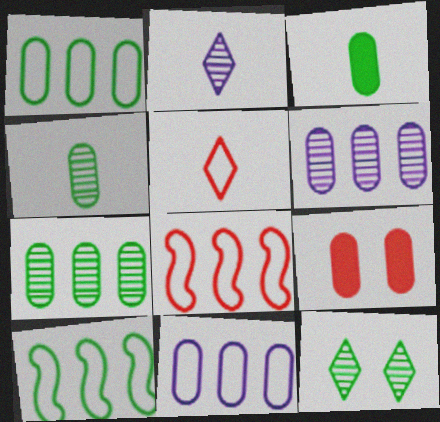[[2, 9, 10], 
[3, 10, 12], 
[4, 9, 11]]